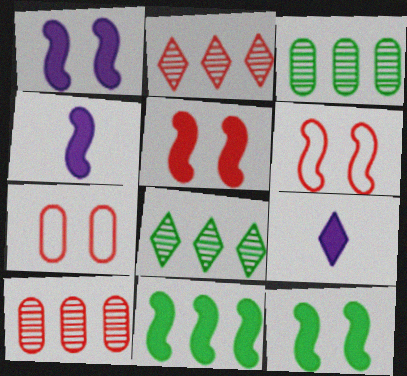[[1, 5, 12], 
[3, 6, 9], 
[4, 5, 11], 
[4, 7, 8]]